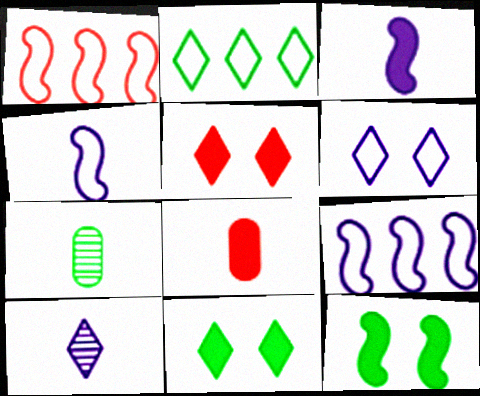[[2, 5, 10], 
[2, 7, 12], 
[5, 7, 9]]